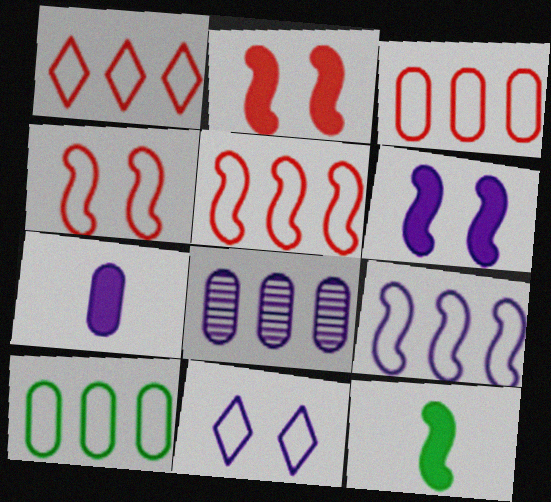[[1, 3, 5], 
[1, 9, 10]]